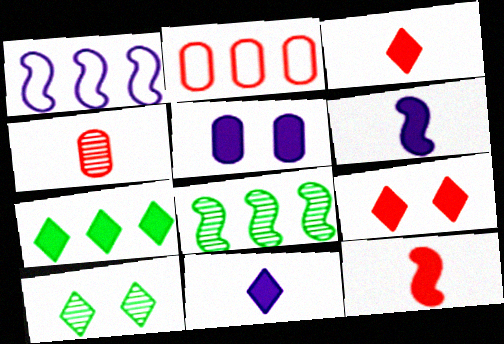[[2, 6, 10], 
[5, 7, 12], 
[7, 9, 11]]